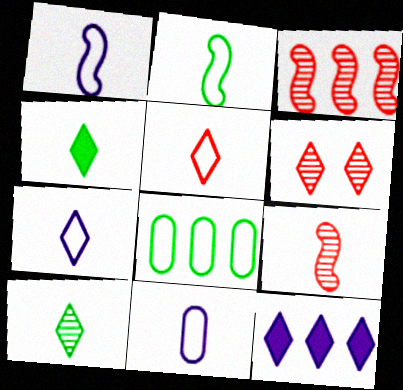[[1, 7, 11], 
[2, 5, 11], 
[3, 8, 12], 
[4, 9, 11]]